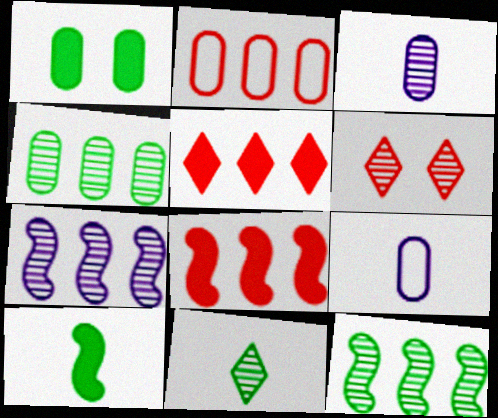[[1, 2, 3], 
[3, 6, 12]]